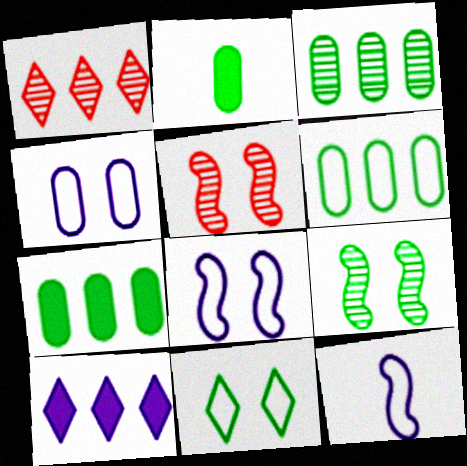[[1, 2, 8], 
[3, 6, 7]]